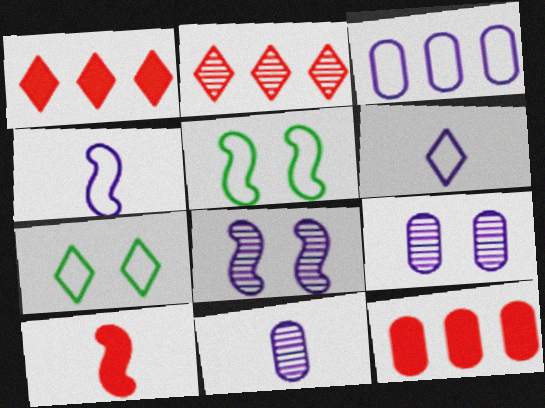[[1, 5, 11]]